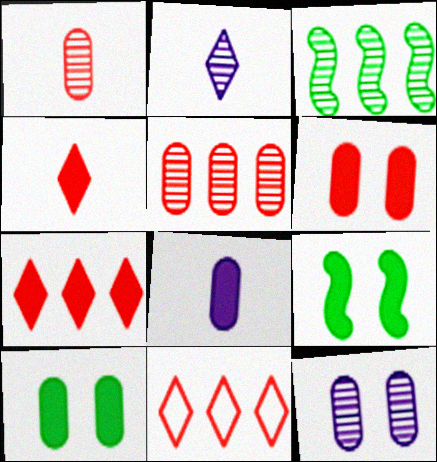[[7, 8, 9]]